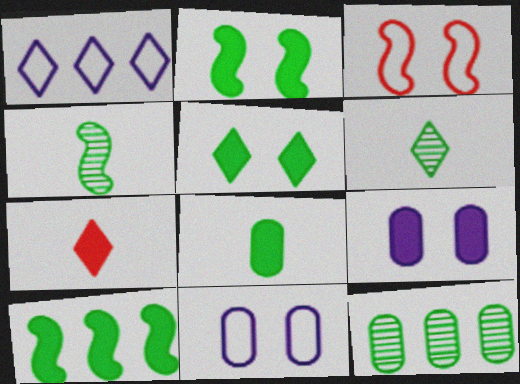[[5, 8, 10], 
[7, 9, 10]]